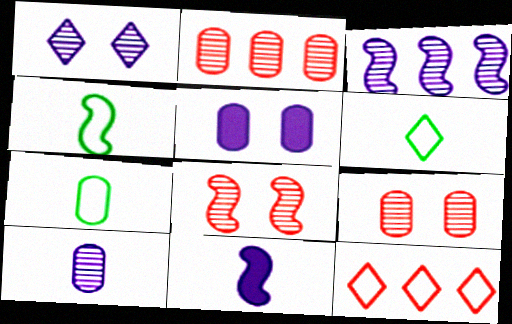[[1, 3, 10], 
[2, 5, 7], 
[4, 6, 7]]